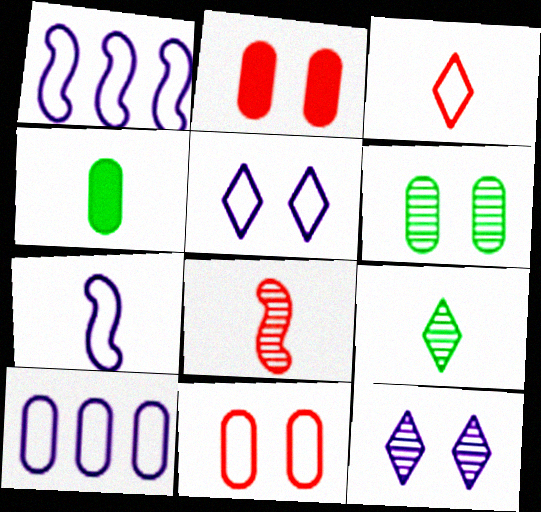[[1, 2, 9], 
[5, 7, 10]]